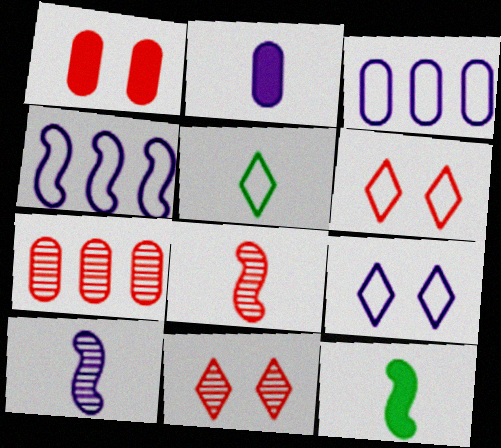[[2, 5, 8], 
[3, 11, 12], 
[7, 8, 11], 
[7, 9, 12]]